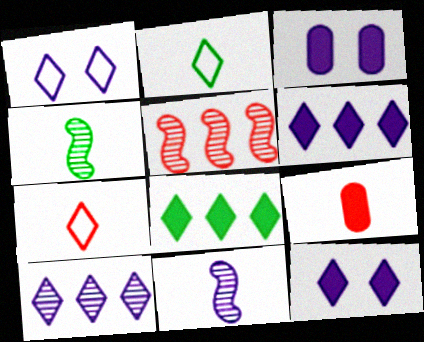[[2, 3, 5], 
[2, 9, 11]]